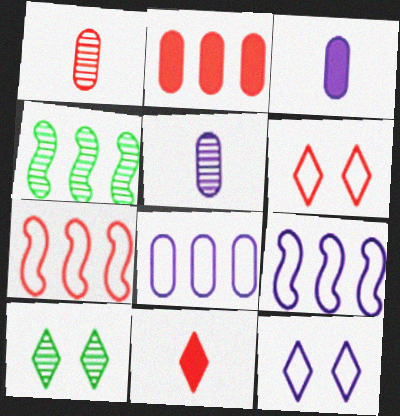[[3, 4, 6], 
[3, 7, 10]]